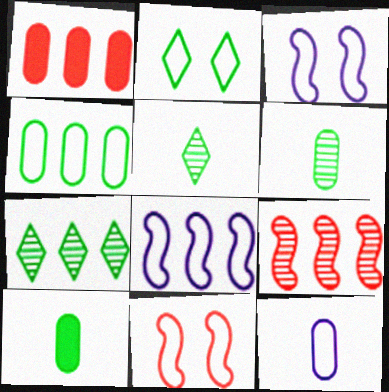[[1, 3, 5], 
[1, 7, 8]]